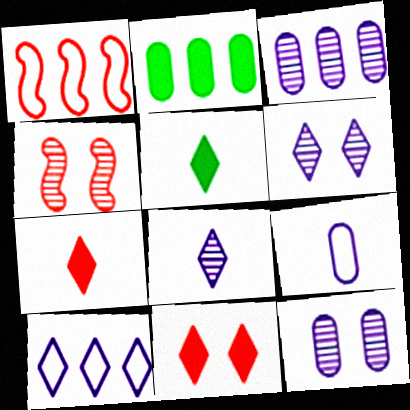[[1, 5, 12]]